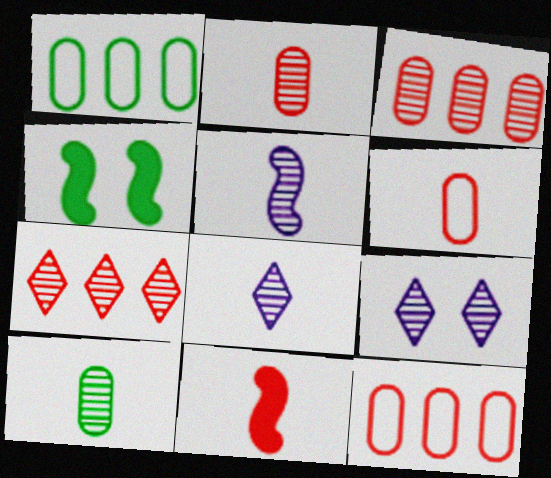[[1, 9, 11], 
[4, 8, 12]]